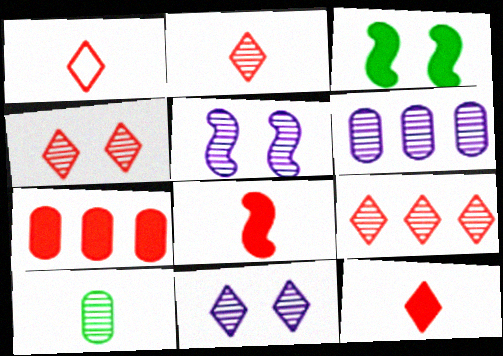[[1, 2, 12], 
[1, 3, 6], 
[2, 4, 9], 
[5, 9, 10]]